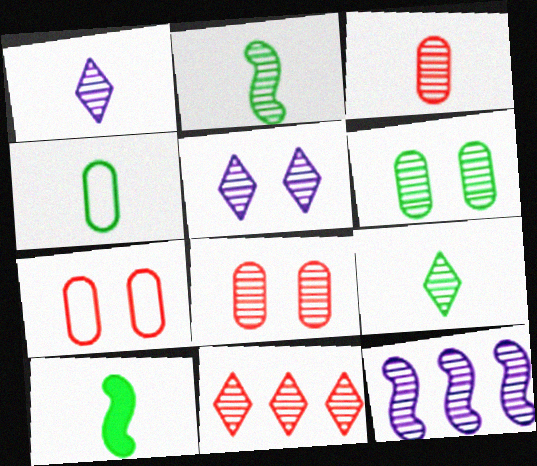[[1, 2, 3], 
[4, 9, 10], 
[5, 9, 11], 
[8, 9, 12]]